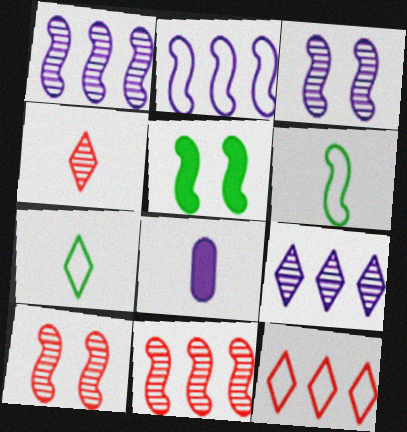[[4, 6, 8]]